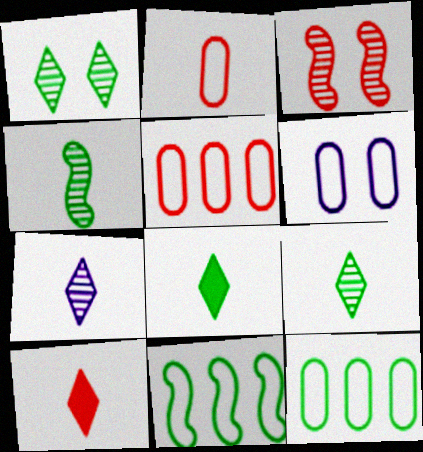[[2, 6, 12], 
[3, 5, 10]]